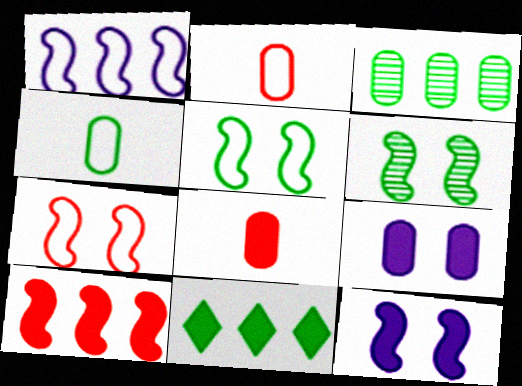[[2, 3, 9], 
[4, 6, 11], 
[6, 7, 12], 
[8, 11, 12]]